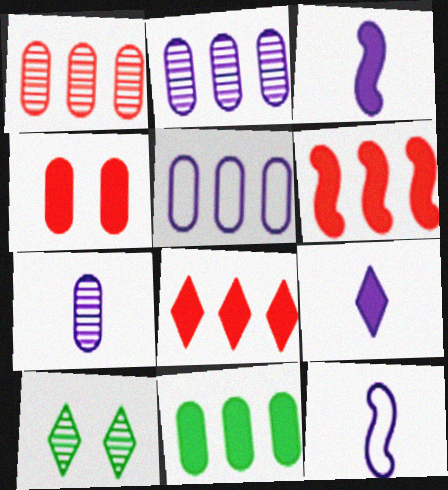[[1, 5, 11], 
[7, 9, 12]]